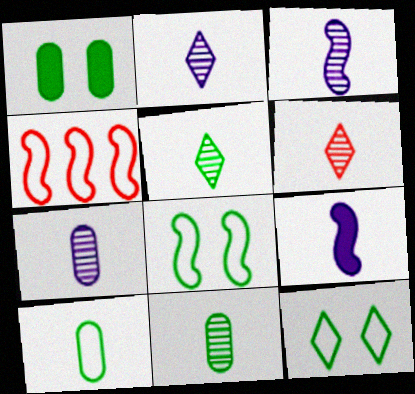[[1, 2, 4], 
[2, 3, 7], 
[2, 5, 6], 
[3, 6, 11], 
[6, 9, 10]]